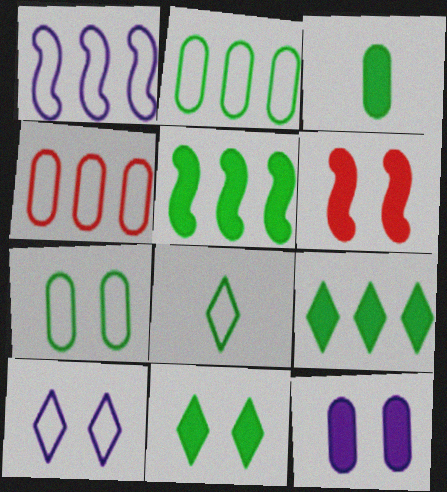[[3, 5, 11], 
[6, 11, 12]]